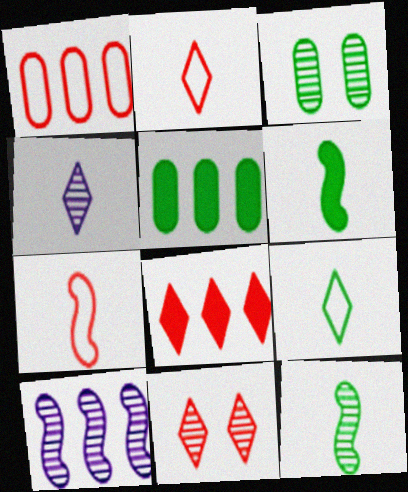[[2, 8, 11]]